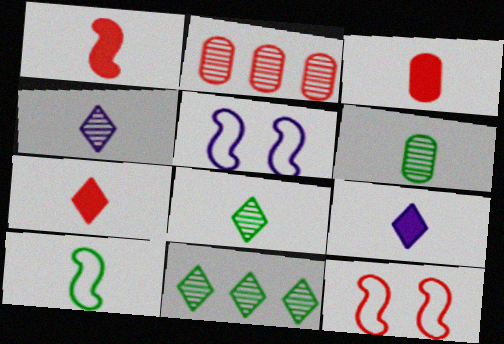[[1, 3, 7], 
[2, 7, 12], 
[3, 4, 10], 
[3, 5, 11]]